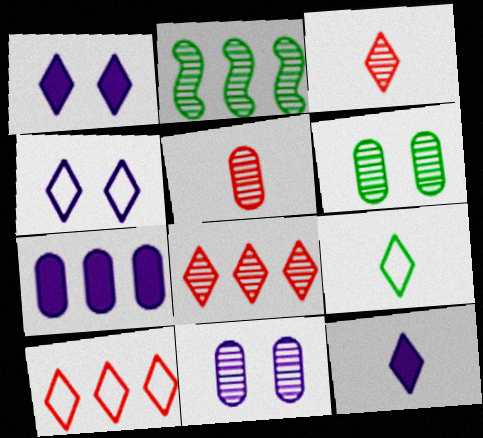[[1, 8, 9], 
[2, 3, 11], 
[2, 7, 10], 
[3, 9, 12], 
[4, 9, 10]]